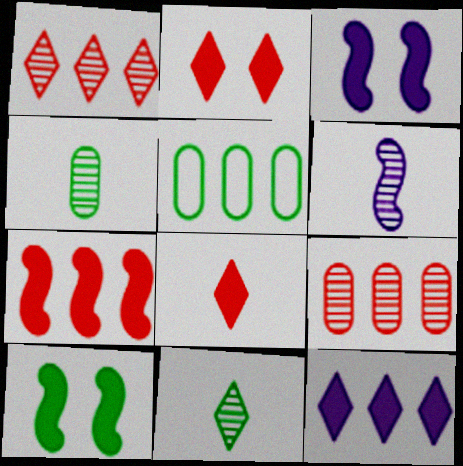[[2, 5, 6], 
[5, 10, 11]]